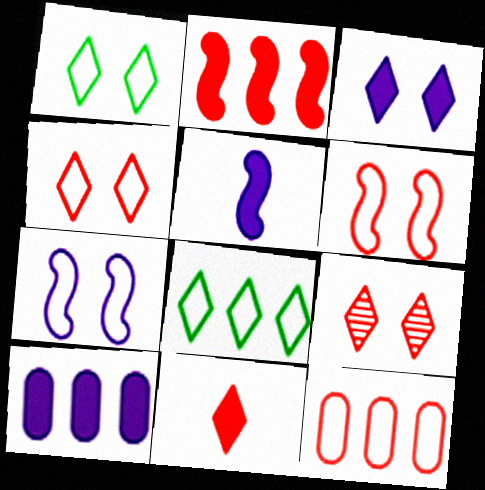[[1, 3, 9], 
[3, 5, 10]]